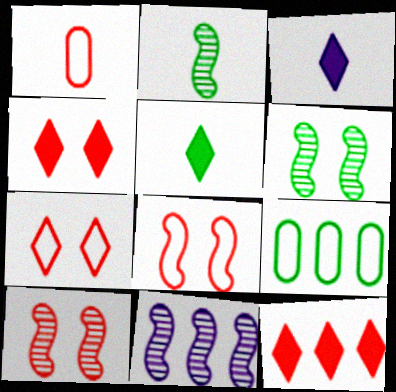[[1, 2, 3], 
[1, 10, 12], 
[2, 10, 11], 
[3, 9, 10], 
[5, 6, 9], 
[9, 11, 12]]